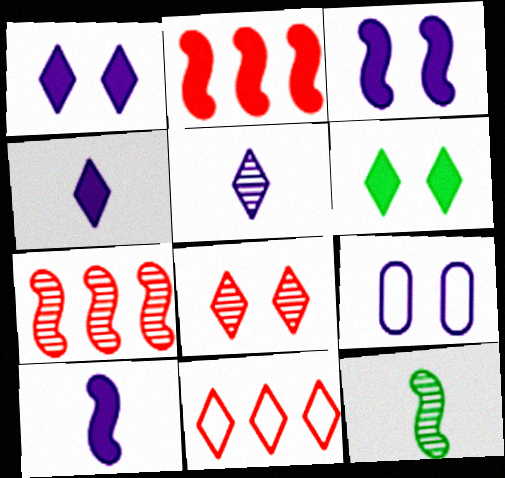[[5, 6, 11]]